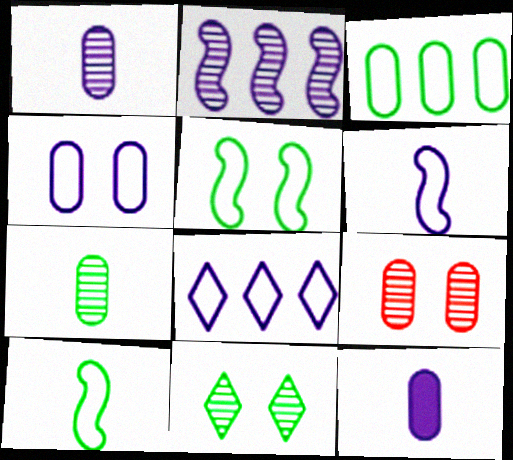[[3, 9, 12], 
[4, 6, 8]]